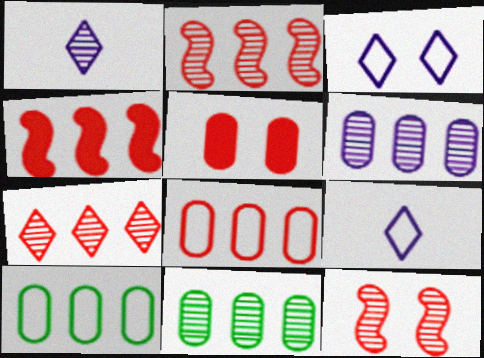[[1, 11, 12], 
[4, 7, 8]]